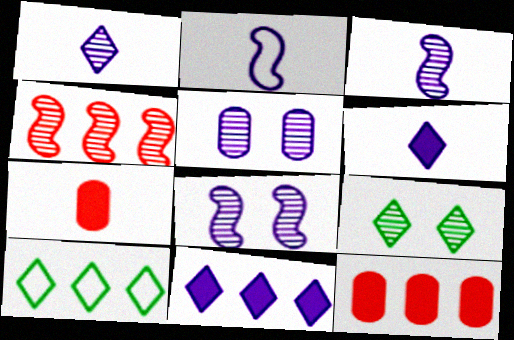[[2, 5, 11], 
[2, 9, 12], 
[7, 8, 10]]